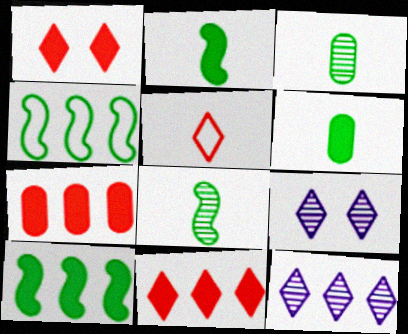[[4, 7, 12]]